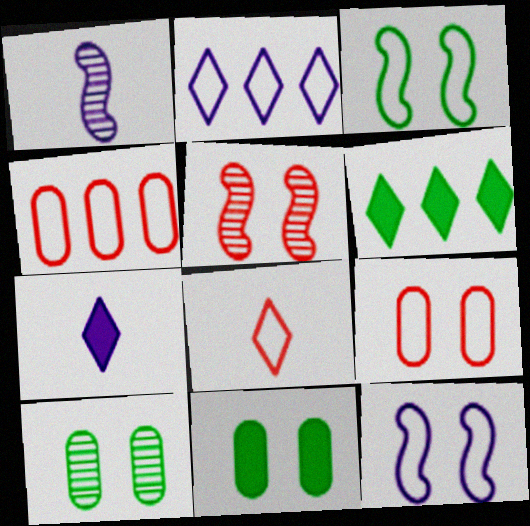[[1, 6, 9]]